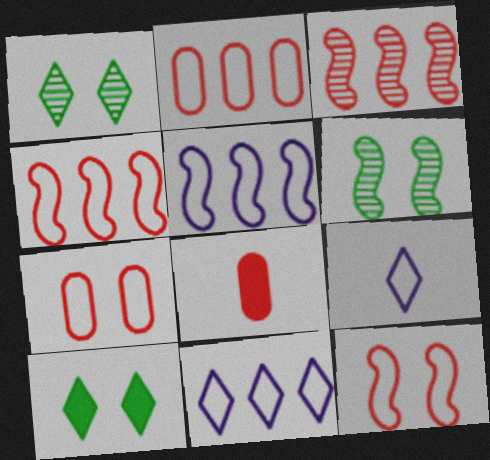[[1, 5, 8], 
[6, 8, 11]]